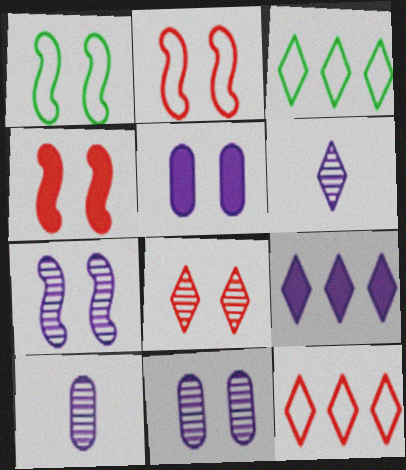[[1, 4, 7], 
[1, 5, 8], 
[3, 4, 10]]